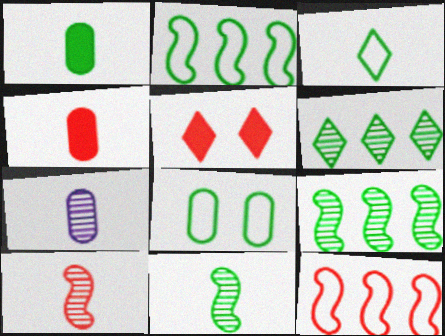[[1, 3, 11], 
[2, 3, 8], 
[2, 5, 7]]